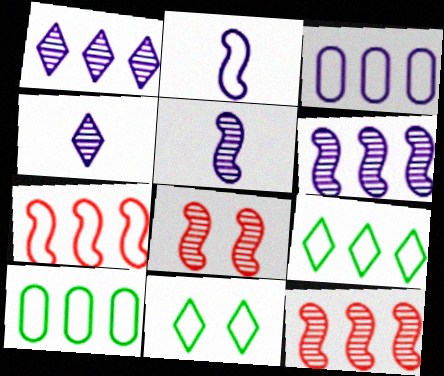[[3, 7, 9]]